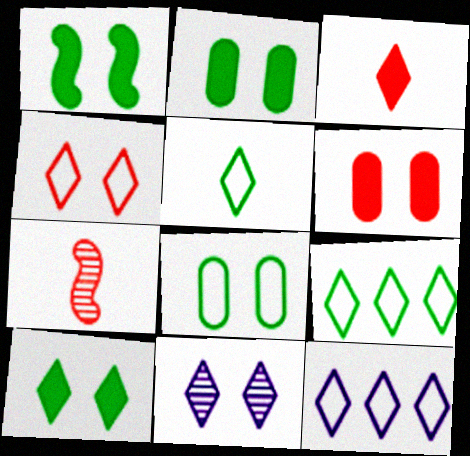[[1, 2, 10], 
[2, 7, 12], 
[3, 9, 11], 
[4, 5, 12], 
[4, 10, 11]]